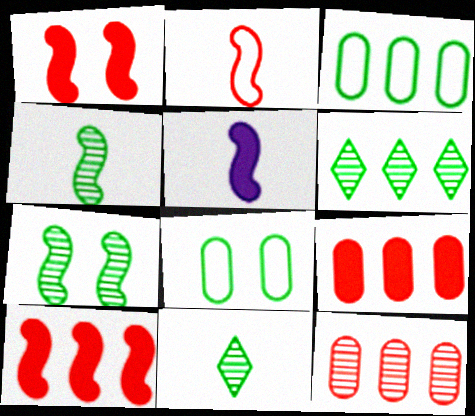[[2, 4, 5]]